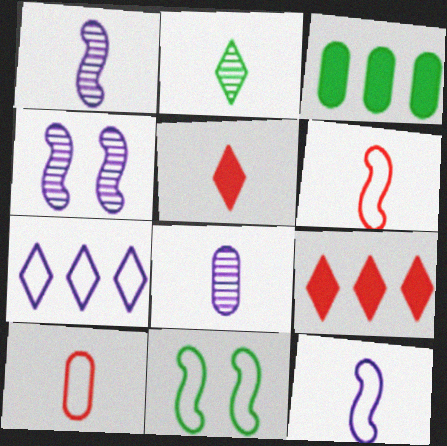[[2, 3, 11], 
[7, 10, 11], 
[8, 9, 11]]